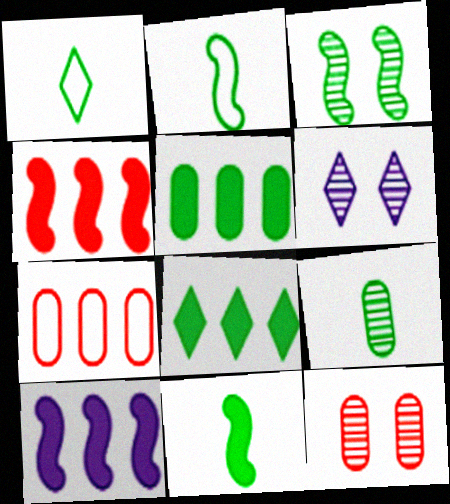[[1, 3, 5], 
[1, 9, 11], 
[1, 10, 12], 
[3, 6, 12], 
[6, 7, 11]]